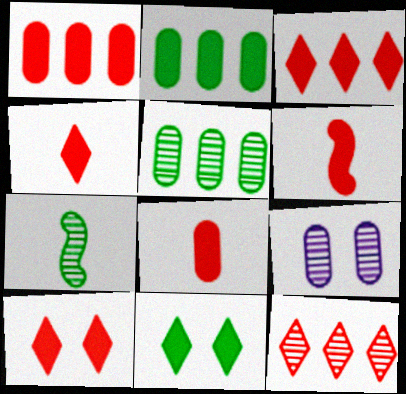[[1, 6, 10], 
[3, 4, 10], 
[4, 6, 8], 
[7, 9, 12]]